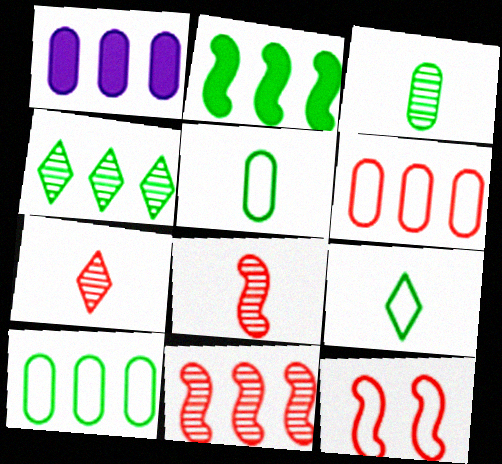[[2, 4, 10]]